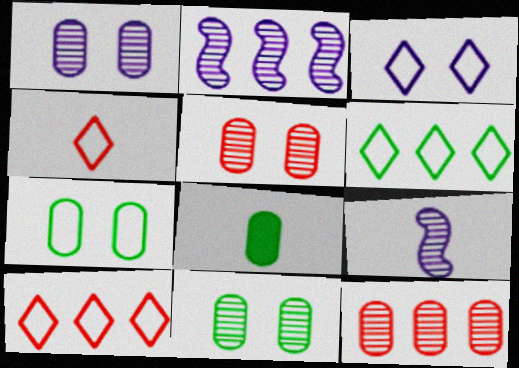[[1, 5, 11], 
[3, 4, 6], 
[4, 8, 9]]